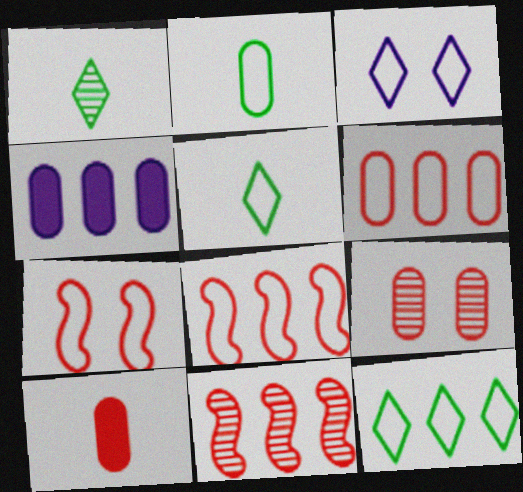[[1, 4, 7], 
[2, 3, 8], 
[2, 4, 9], 
[4, 11, 12], 
[6, 9, 10]]